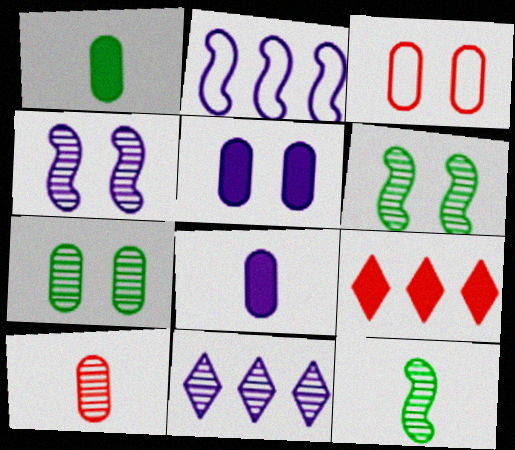[[3, 5, 7], 
[6, 10, 11]]